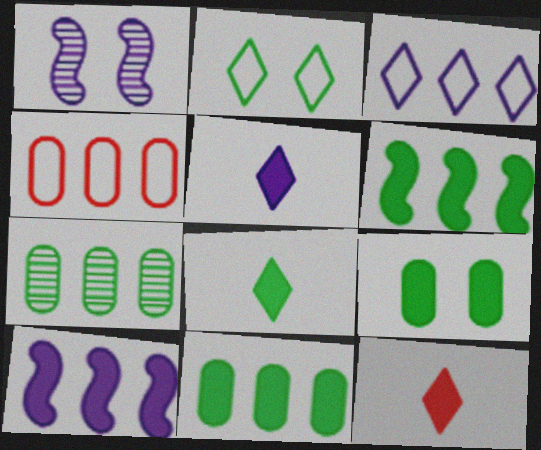[[1, 4, 8], 
[5, 8, 12], 
[6, 8, 9], 
[9, 10, 12]]